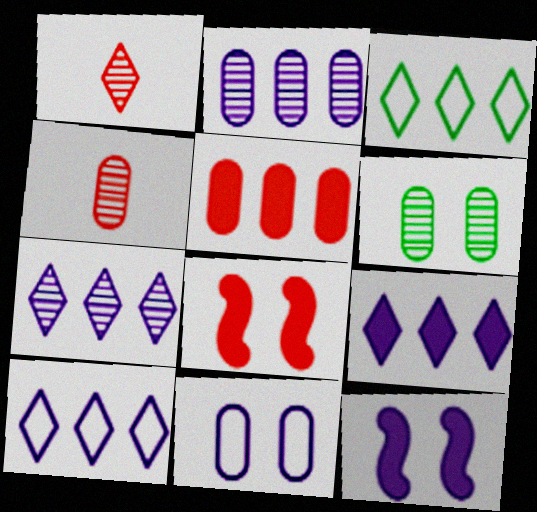[[2, 4, 6], 
[3, 4, 12], 
[7, 9, 10]]